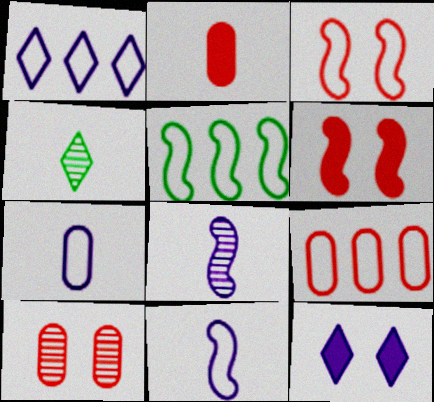[[1, 5, 9], 
[2, 4, 11], 
[2, 9, 10], 
[3, 5, 11], 
[5, 6, 8]]